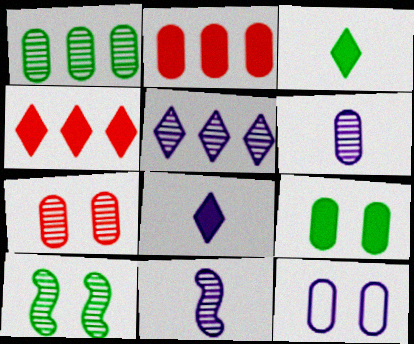[[1, 6, 7], 
[7, 9, 12]]